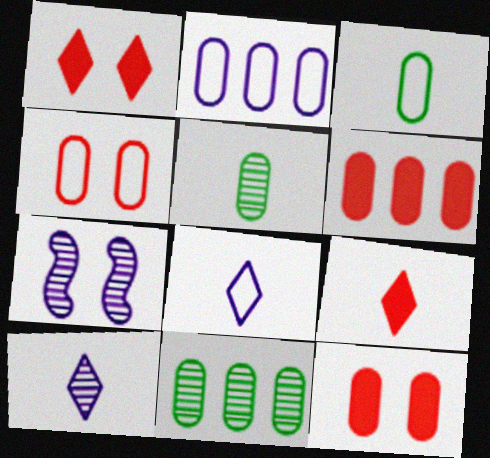[[2, 3, 4], 
[2, 5, 12], 
[2, 6, 11]]